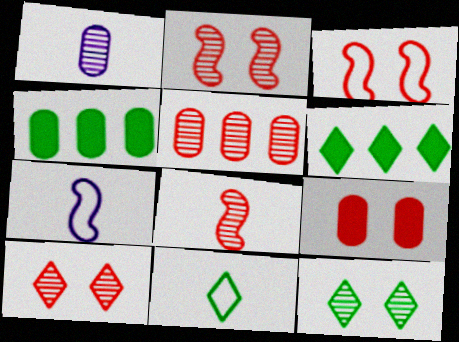[[1, 3, 6], 
[3, 9, 10], 
[4, 7, 10], 
[5, 8, 10], 
[6, 11, 12]]